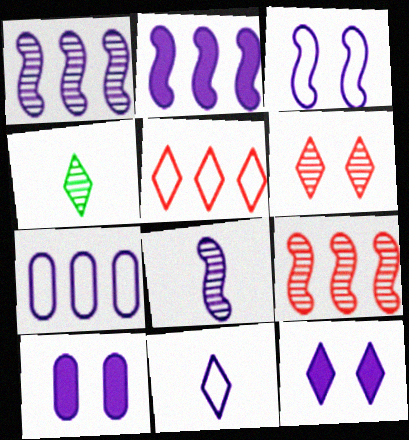[[1, 10, 11], 
[2, 3, 8], 
[3, 7, 11], 
[4, 5, 12], 
[7, 8, 12]]